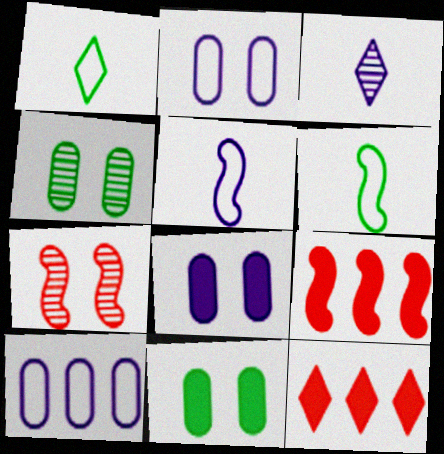[[4, 5, 12]]